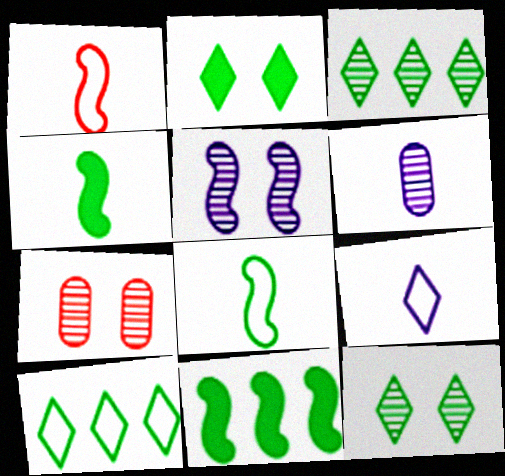[[1, 5, 11], 
[5, 7, 12], 
[7, 9, 11]]